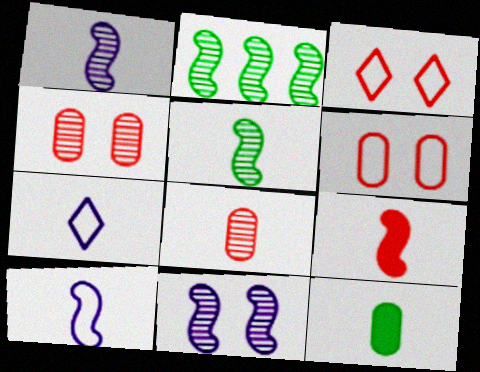[[5, 9, 10]]